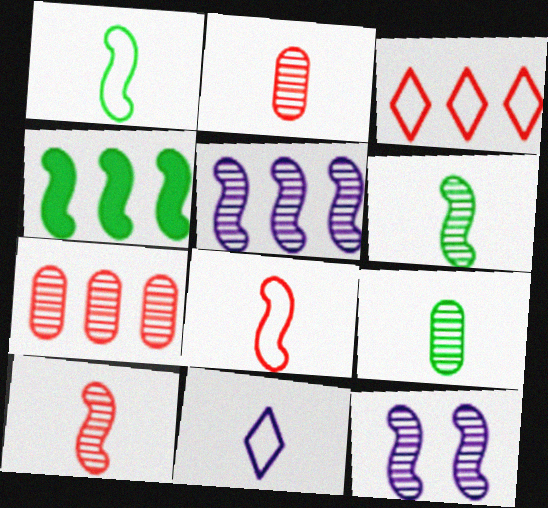[[4, 8, 12]]